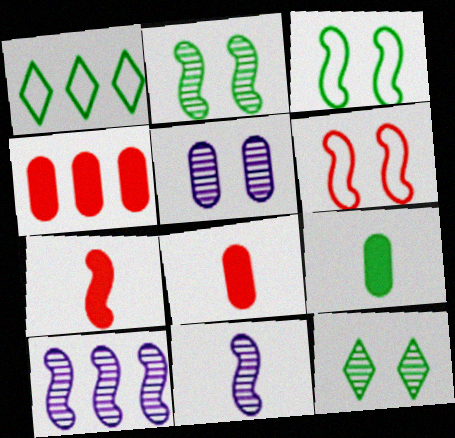[[1, 2, 9], 
[1, 4, 10], 
[1, 5, 7], 
[3, 7, 10]]